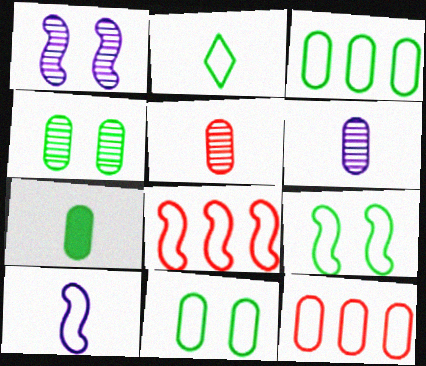[[2, 3, 9], 
[3, 4, 7], 
[8, 9, 10]]